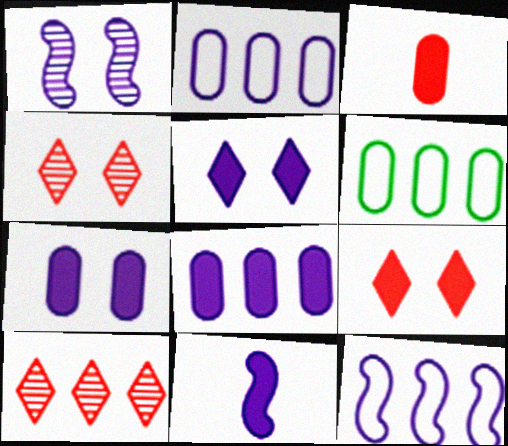[[1, 11, 12], 
[4, 6, 11], 
[5, 8, 11]]